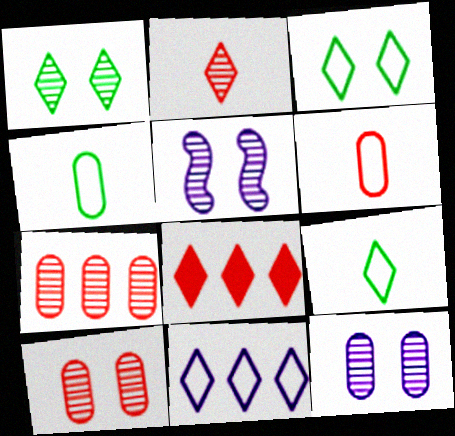[[1, 5, 10], 
[4, 5, 8]]